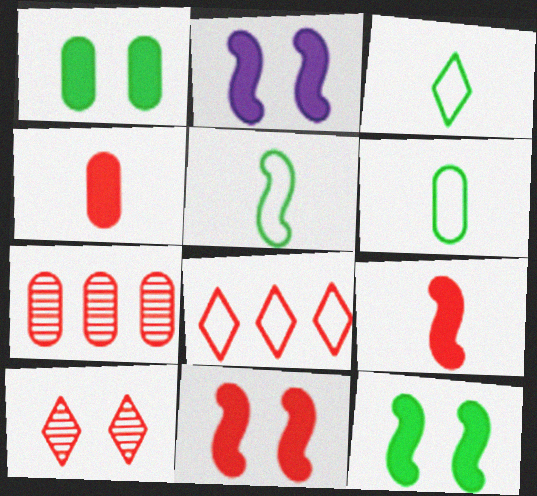[[2, 3, 7], 
[2, 11, 12], 
[3, 5, 6]]